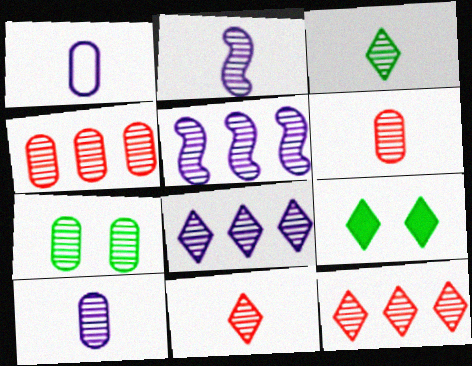[[2, 3, 6], 
[2, 7, 12], 
[4, 7, 10], 
[5, 7, 11]]